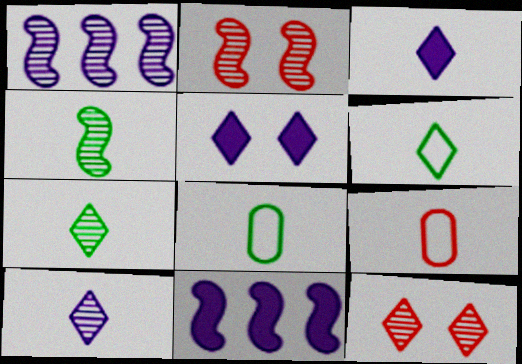[[1, 2, 4], 
[3, 4, 9], 
[8, 11, 12]]